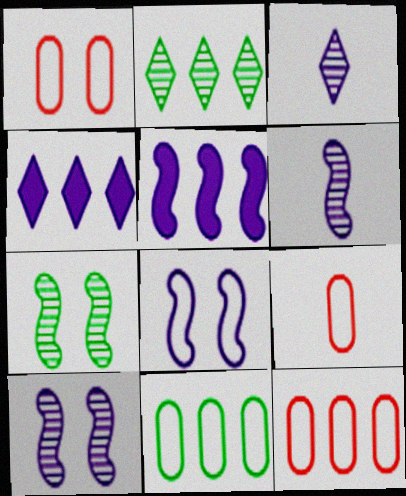[[1, 9, 12], 
[2, 5, 12], 
[4, 7, 9], 
[5, 6, 8]]